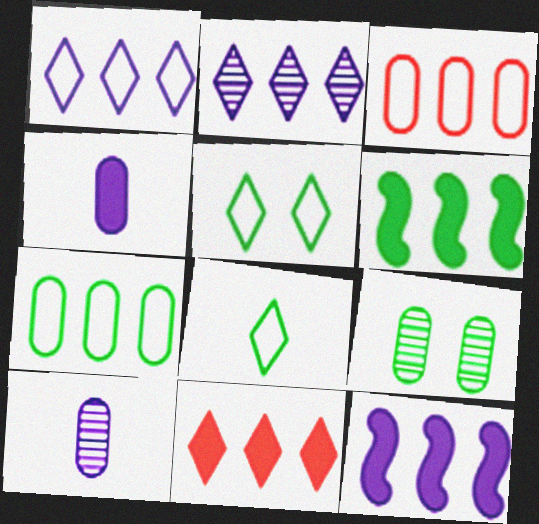[[2, 3, 6], 
[3, 4, 9], 
[6, 8, 9]]